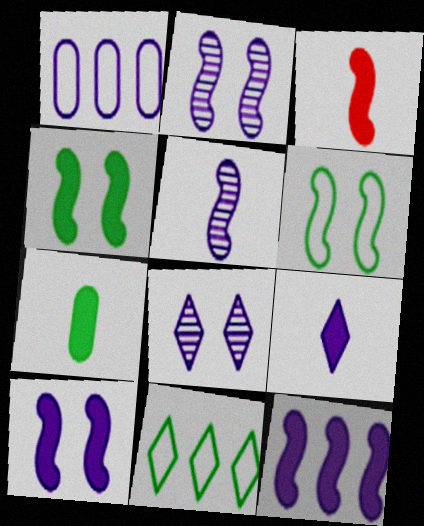[[1, 2, 9], 
[3, 4, 12], 
[3, 7, 9]]